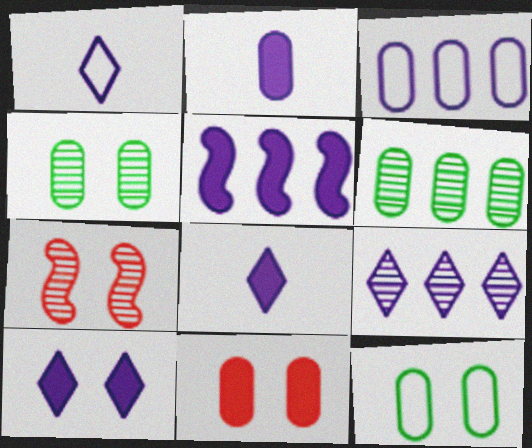[[1, 9, 10], 
[2, 5, 10], 
[3, 5, 9], 
[7, 10, 12]]